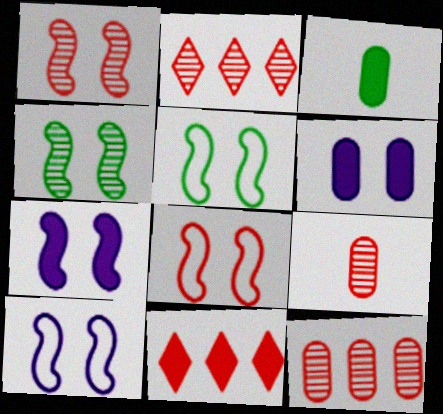[[1, 2, 9], 
[1, 5, 7], 
[2, 3, 10], 
[3, 7, 11], 
[4, 7, 8], 
[5, 8, 10], 
[8, 9, 11]]